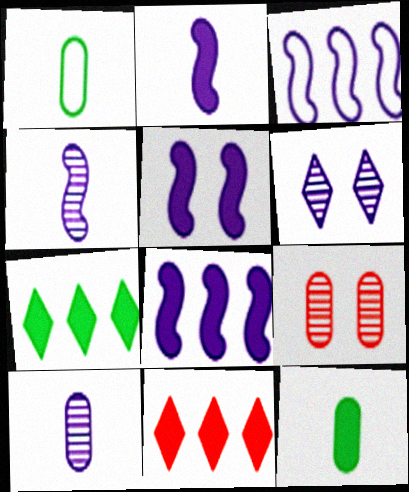[[2, 5, 8], 
[3, 4, 5], 
[5, 11, 12]]